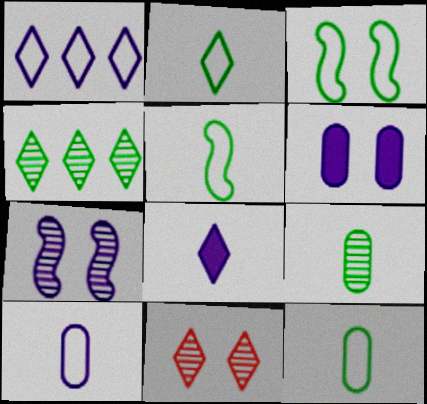[[2, 5, 12], 
[3, 6, 11]]